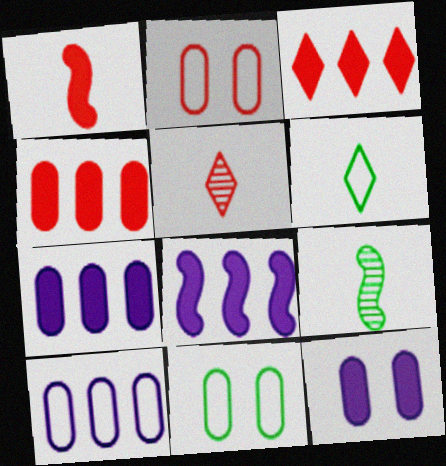[[5, 8, 11]]